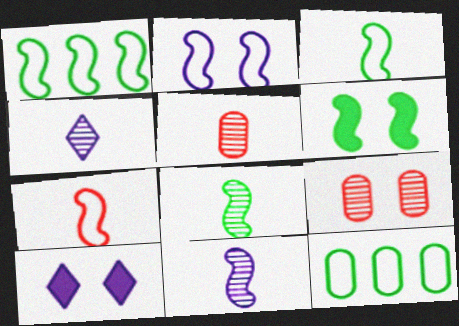[[1, 2, 7], 
[1, 5, 10], 
[1, 6, 8], 
[4, 5, 8]]